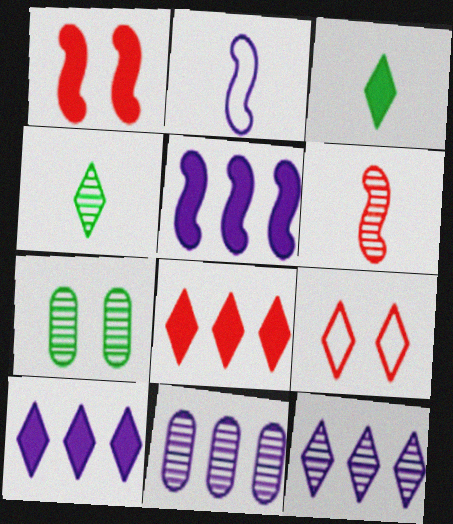[[2, 7, 8], 
[3, 9, 12], 
[4, 9, 10], 
[6, 7, 12]]